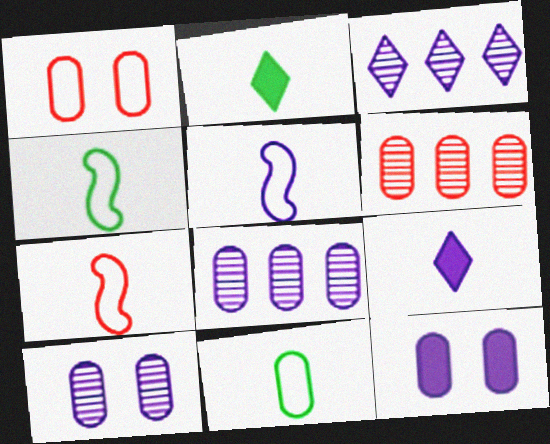[[3, 5, 12], 
[4, 5, 7], 
[6, 11, 12]]